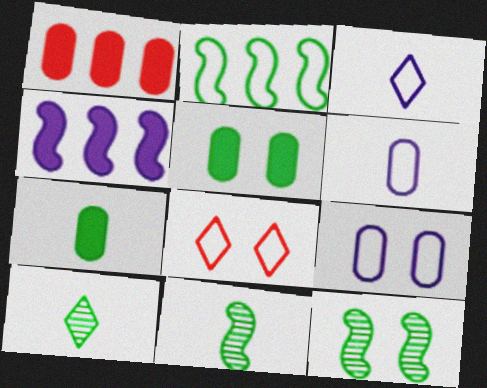[[1, 3, 12], 
[2, 5, 10], 
[2, 6, 8]]